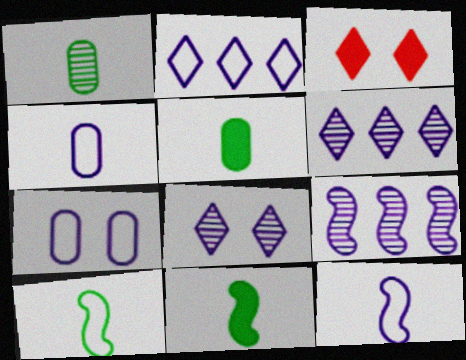[[2, 7, 12]]